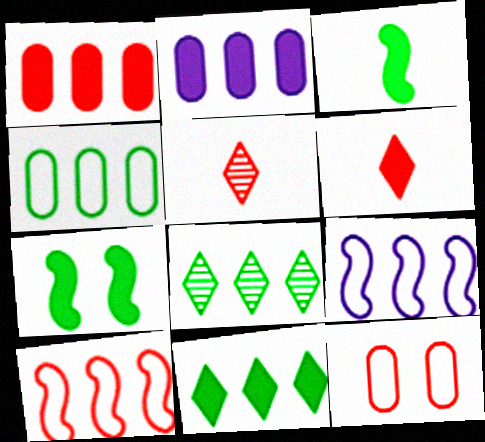[[1, 8, 9], 
[2, 6, 7], 
[2, 8, 10]]